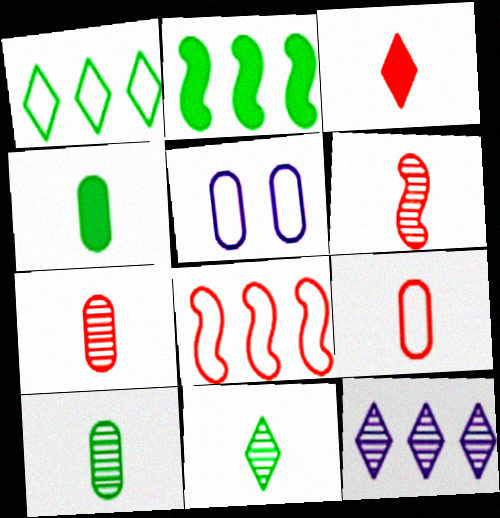[[3, 6, 9]]